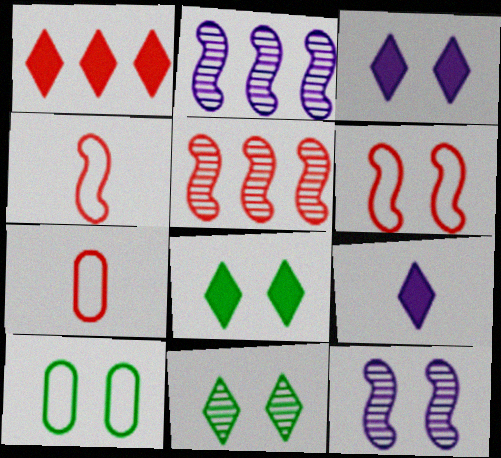[[1, 8, 9], 
[2, 7, 8], 
[5, 9, 10]]